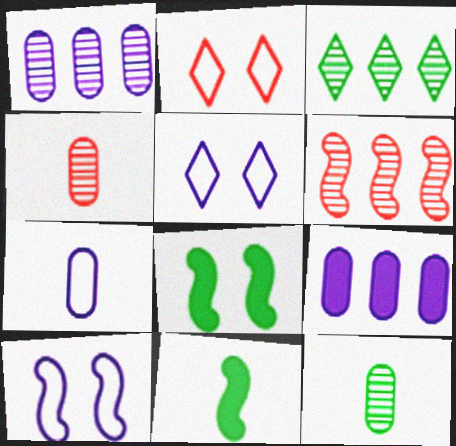[[1, 2, 11], 
[1, 3, 6], 
[6, 10, 11]]